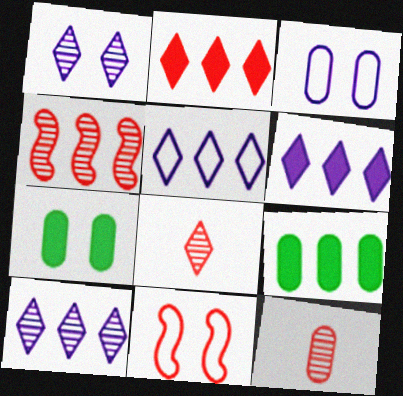[[1, 7, 11], 
[2, 11, 12], 
[3, 9, 12], 
[4, 5, 9], 
[5, 6, 10]]